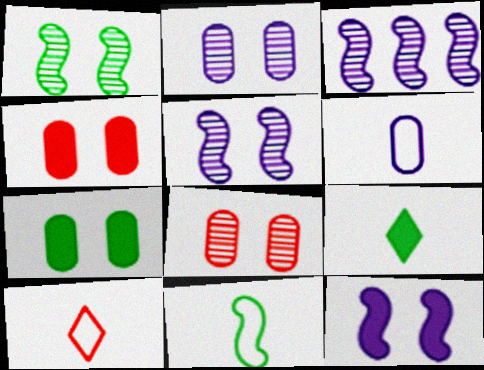[[3, 7, 10], 
[6, 10, 11]]